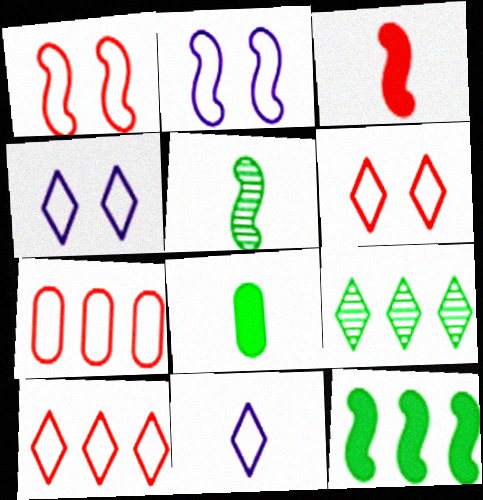[]